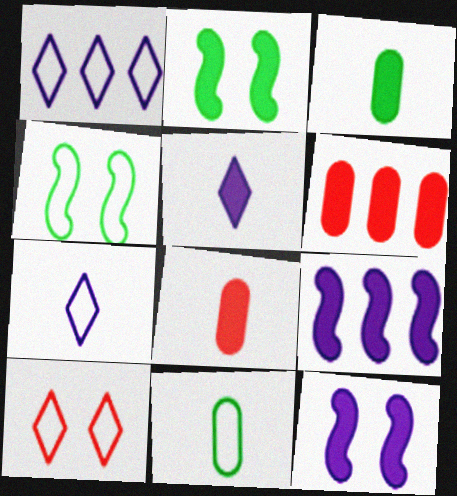[[2, 5, 6]]